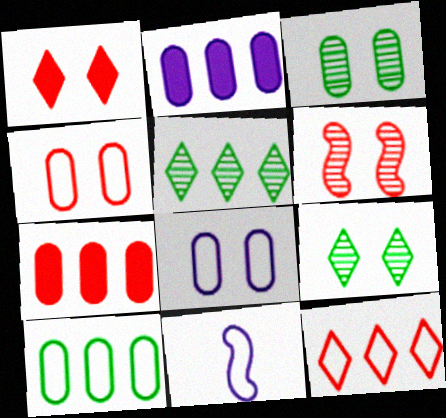[[1, 4, 6], 
[7, 9, 11]]